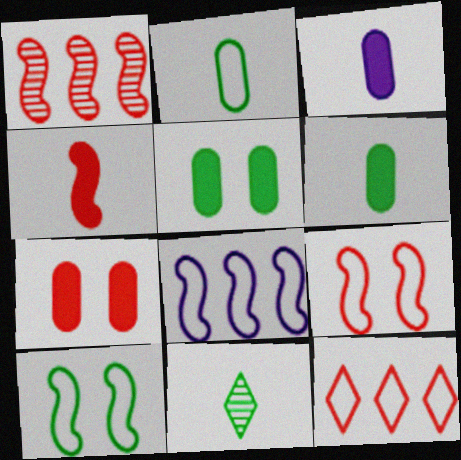[[1, 4, 9], 
[7, 8, 11]]